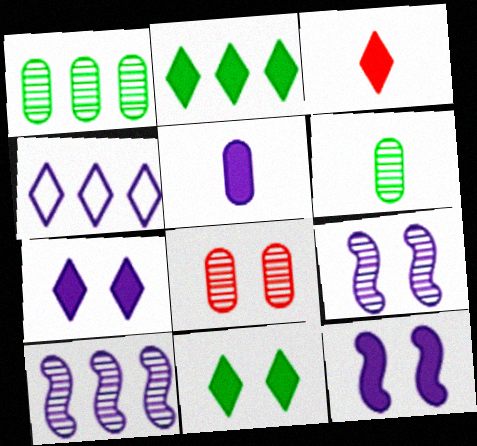[[2, 3, 7], 
[4, 5, 9]]